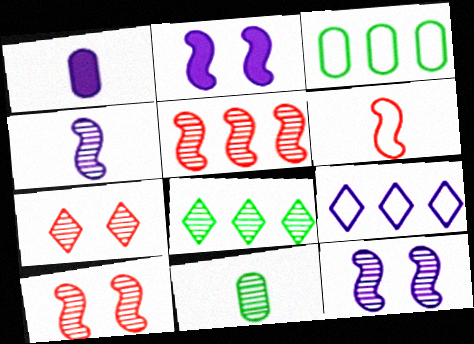[[1, 9, 12]]